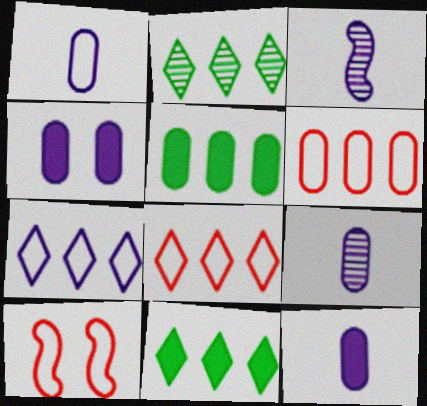[[1, 9, 12], 
[2, 10, 12], 
[3, 4, 7], 
[9, 10, 11]]